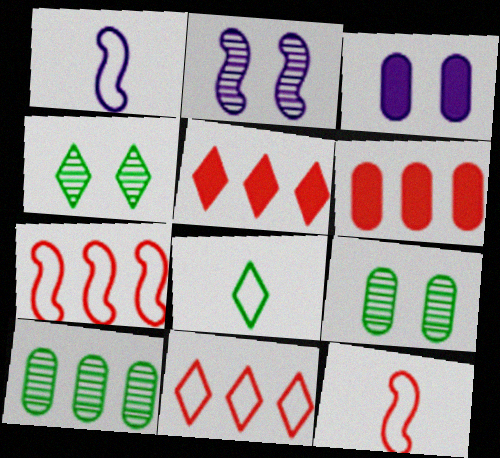[[1, 4, 6], 
[1, 5, 9], 
[2, 6, 8]]